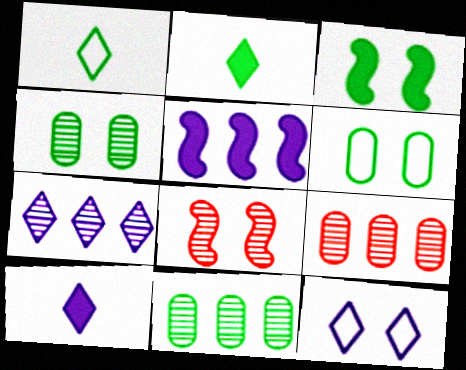[[1, 3, 11], 
[7, 10, 12]]